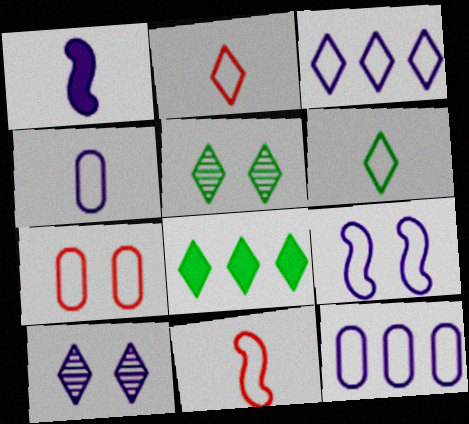[[1, 10, 12], 
[2, 8, 10], 
[3, 4, 9], 
[4, 6, 11], 
[5, 6, 8]]